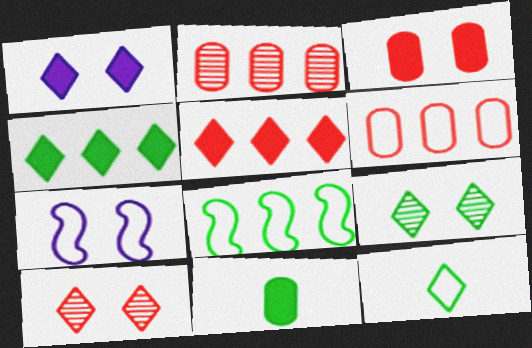[[3, 7, 9], 
[4, 9, 12], 
[6, 7, 12], 
[8, 9, 11]]